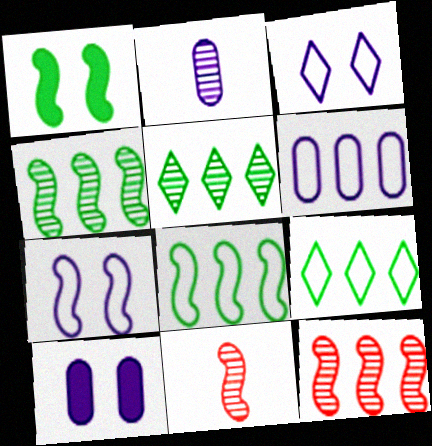[[2, 6, 10], 
[9, 10, 11]]